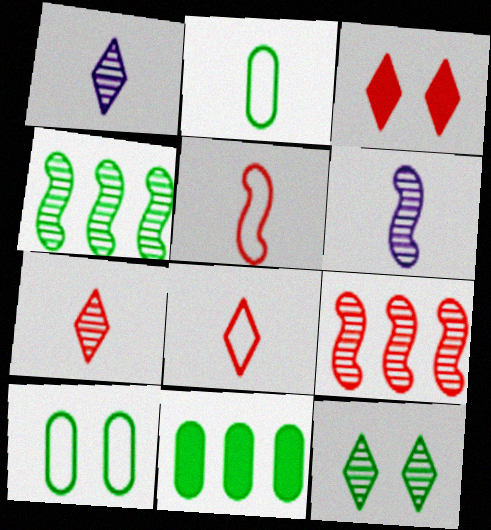[]